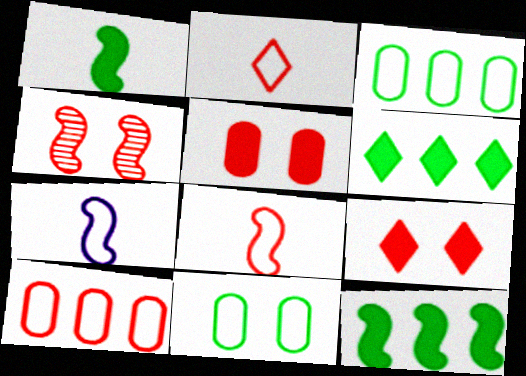[[4, 7, 12]]